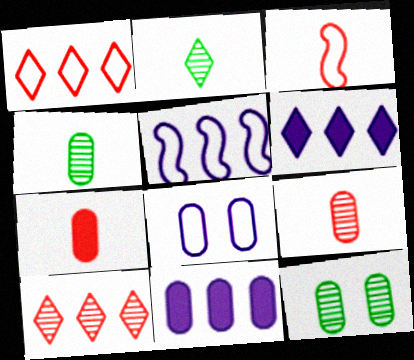[[3, 6, 12]]